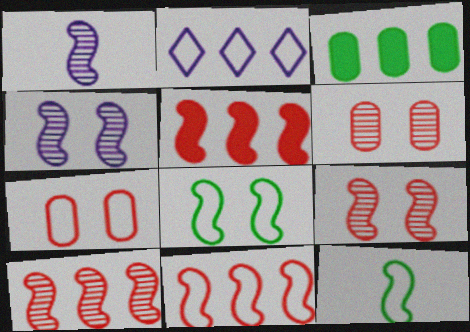[[1, 5, 8], 
[2, 3, 10], 
[2, 7, 12], 
[4, 5, 12], 
[5, 10, 11]]